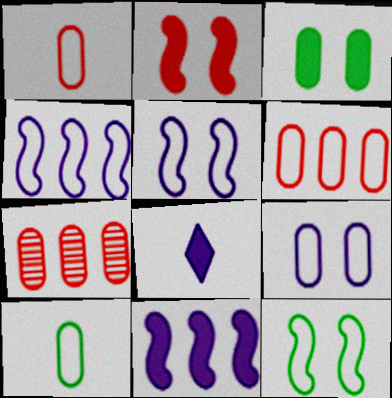[[6, 9, 10], 
[7, 8, 12]]